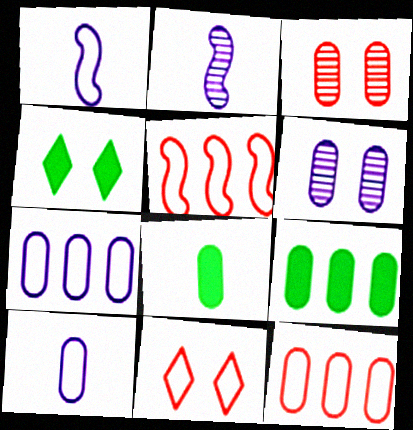[[2, 4, 12], 
[2, 9, 11], 
[3, 7, 8], 
[3, 9, 10], 
[6, 8, 12]]